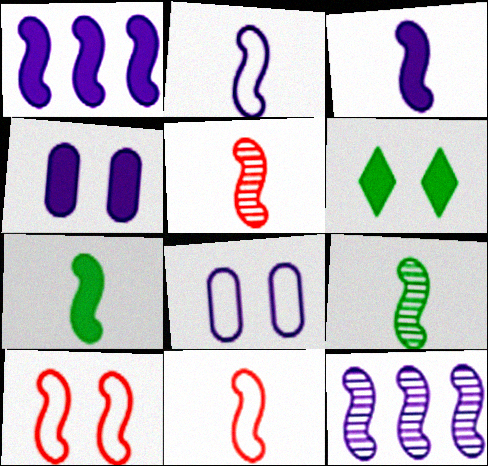[[1, 9, 10], 
[2, 5, 7], 
[3, 9, 11], 
[7, 10, 12]]